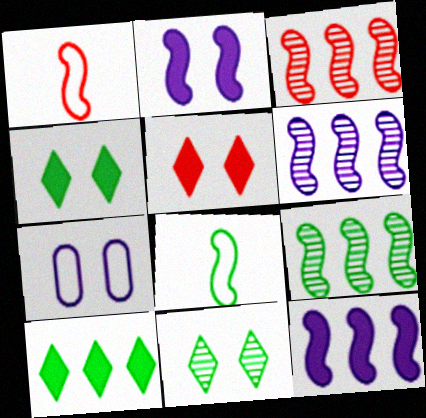[[1, 2, 9], 
[2, 3, 8], 
[3, 6, 9]]